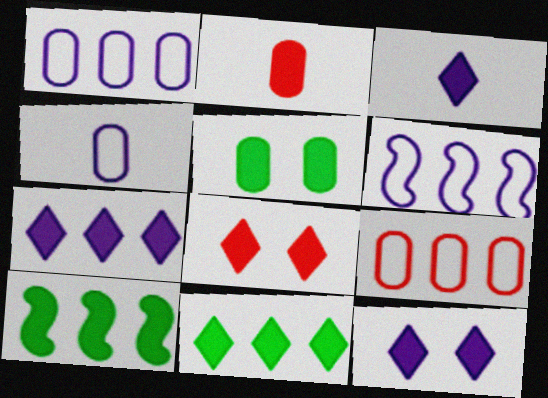[[2, 10, 12], 
[3, 7, 12], 
[3, 8, 11]]